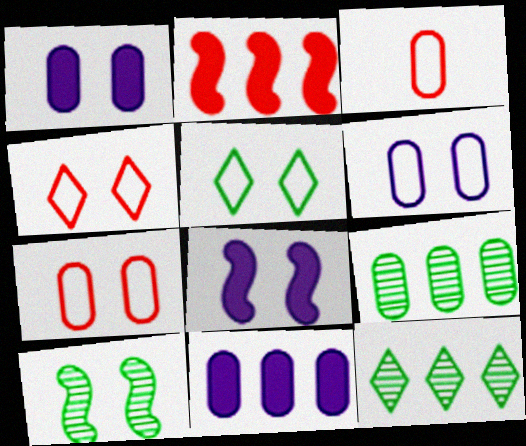[[1, 3, 9], 
[1, 4, 10], 
[3, 8, 12]]